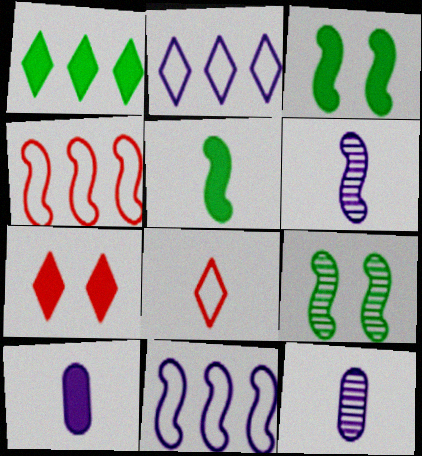[[3, 4, 6], 
[5, 8, 12]]